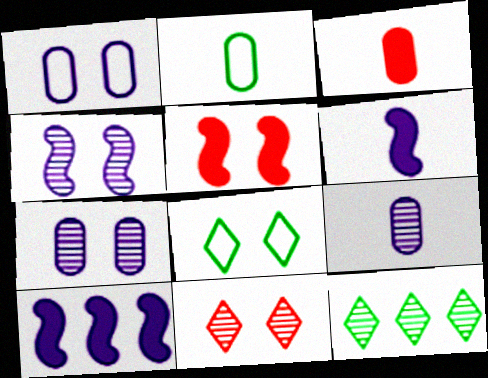[[2, 3, 9], 
[2, 10, 11], 
[5, 7, 8]]